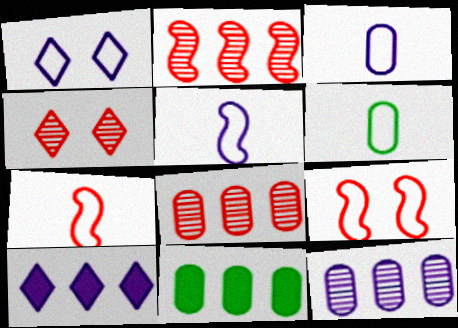[[4, 5, 11]]